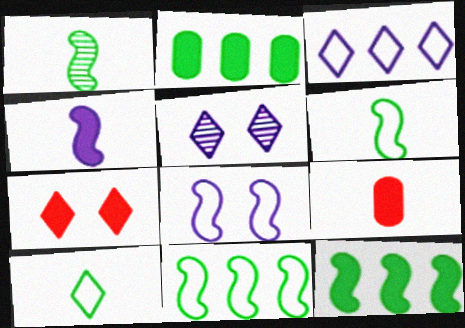[[2, 4, 7], 
[5, 9, 11]]